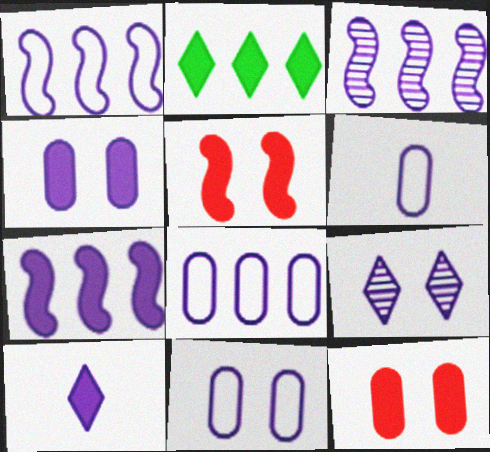[[1, 3, 7], 
[3, 10, 11], 
[4, 7, 10], 
[6, 7, 9], 
[6, 8, 11]]